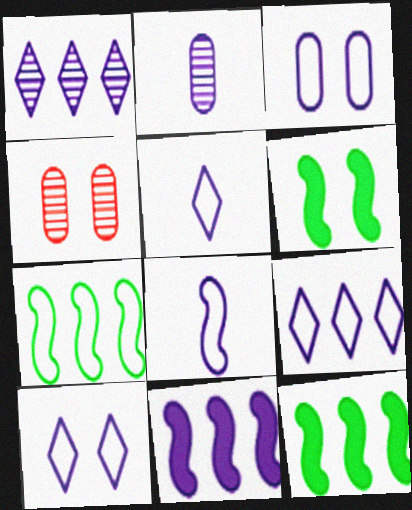[[2, 10, 11], 
[3, 8, 9], 
[4, 5, 12], 
[4, 6, 10], 
[5, 9, 10]]